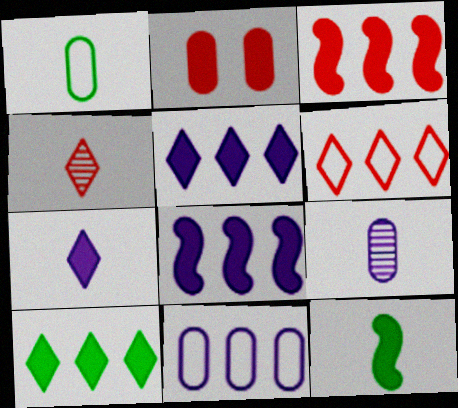[[2, 5, 12]]